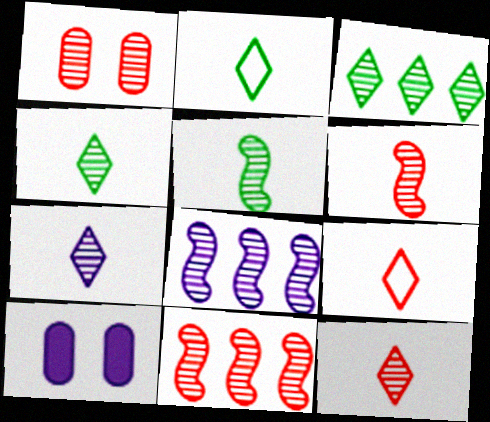[[1, 4, 8], 
[1, 11, 12], 
[2, 10, 11], 
[4, 7, 12]]